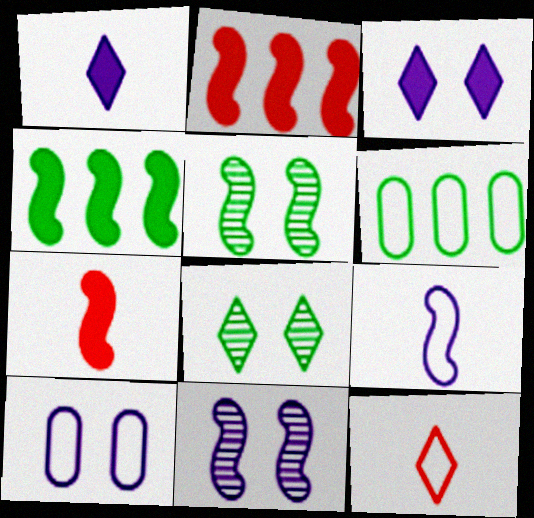[[2, 5, 9], 
[3, 10, 11]]